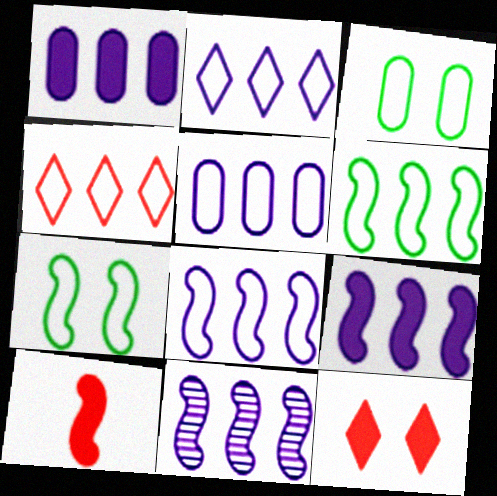[[1, 2, 11], 
[2, 5, 8], 
[4, 5, 6], 
[7, 10, 11], 
[8, 9, 11]]